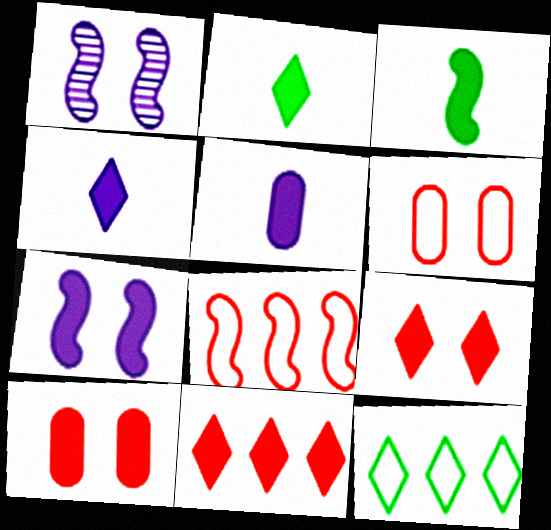[[1, 3, 8]]